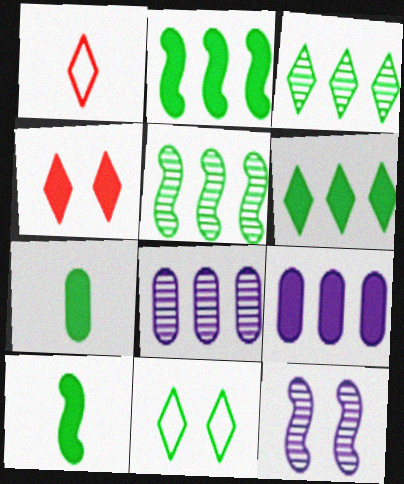[[4, 9, 10], 
[5, 7, 11]]